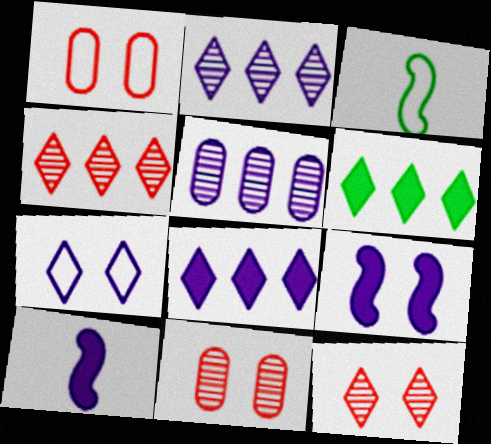[[3, 8, 11], 
[5, 7, 10]]